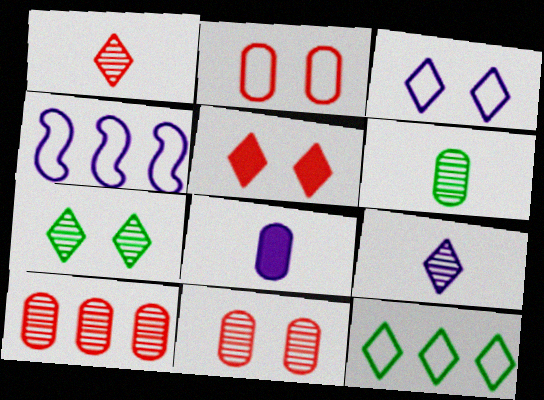[[3, 5, 7], 
[4, 5, 6], 
[5, 9, 12]]